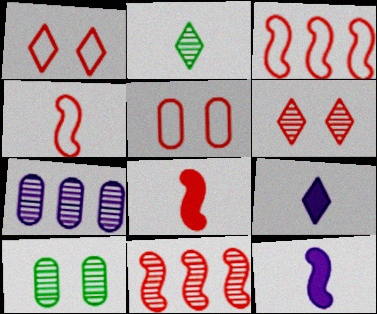[[3, 9, 10]]